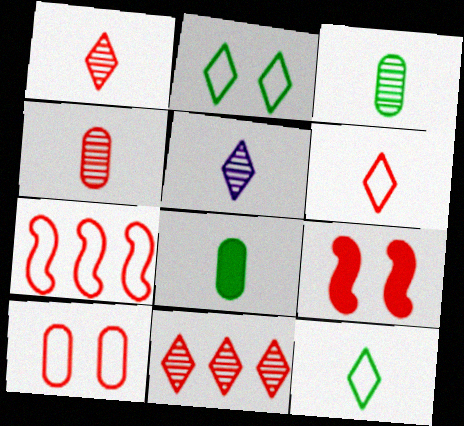[[6, 7, 10]]